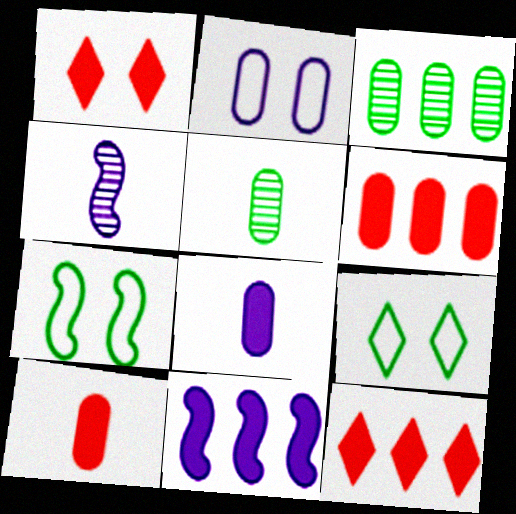[[2, 3, 10], 
[2, 5, 6], 
[4, 6, 9]]